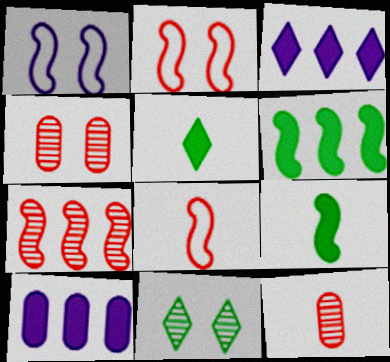[[1, 7, 9], 
[8, 10, 11]]